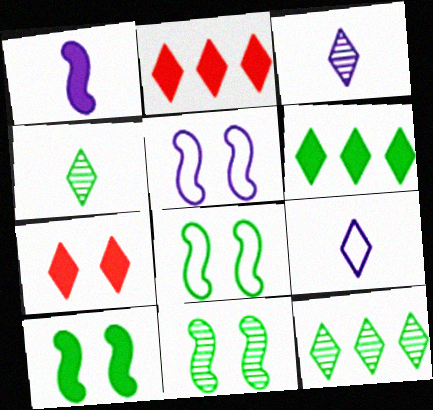[[7, 9, 12], 
[8, 10, 11]]